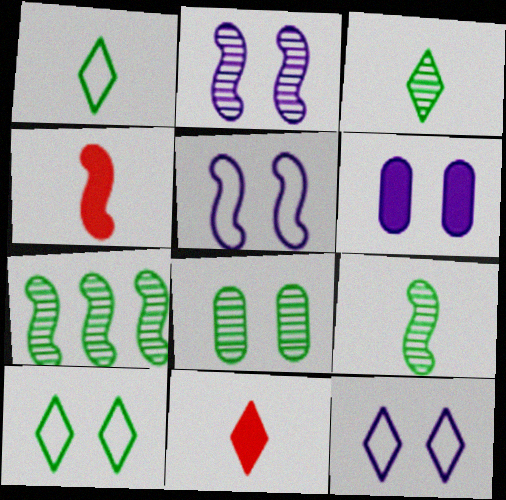[[2, 6, 12], 
[3, 7, 8], 
[4, 5, 7]]